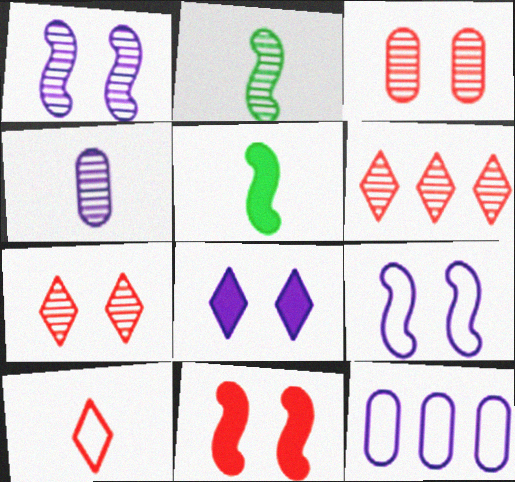[[4, 5, 10], 
[5, 7, 12]]